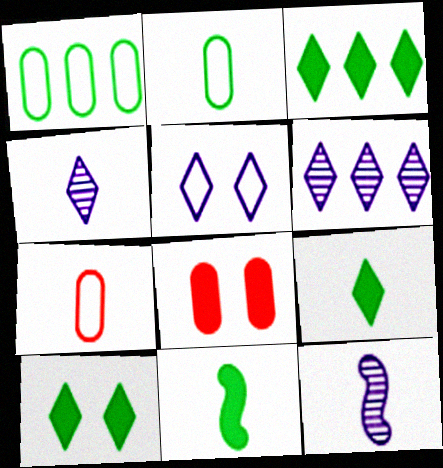[[3, 9, 10], 
[4, 7, 11], 
[7, 9, 12]]